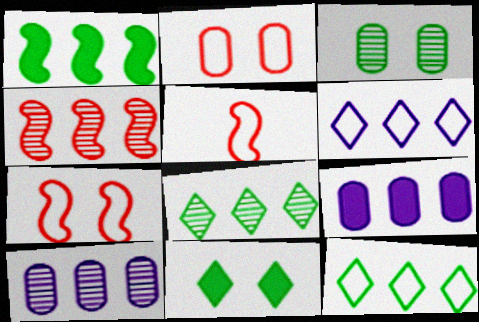[[4, 8, 10], 
[4, 9, 12], 
[5, 10, 11]]